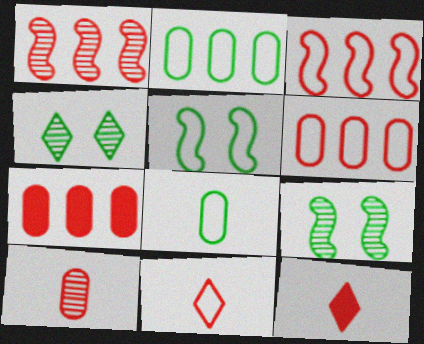[]